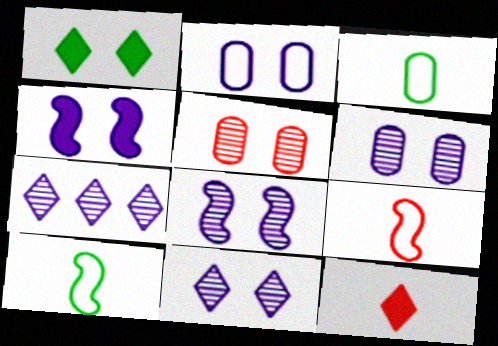[[2, 4, 11], 
[6, 8, 11]]